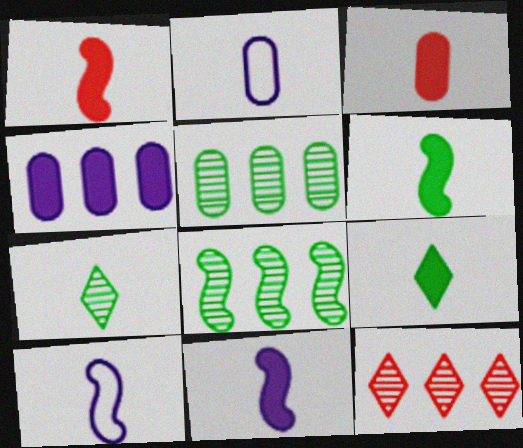[[1, 2, 7], 
[1, 6, 11], 
[3, 7, 10], 
[3, 9, 11]]